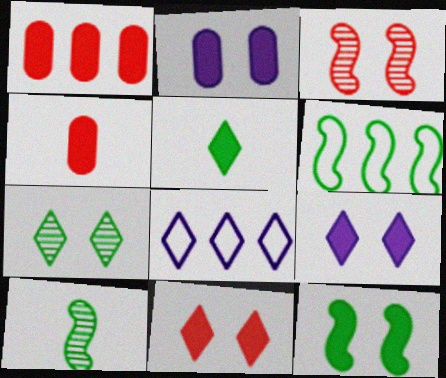[[2, 11, 12], 
[6, 10, 12]]